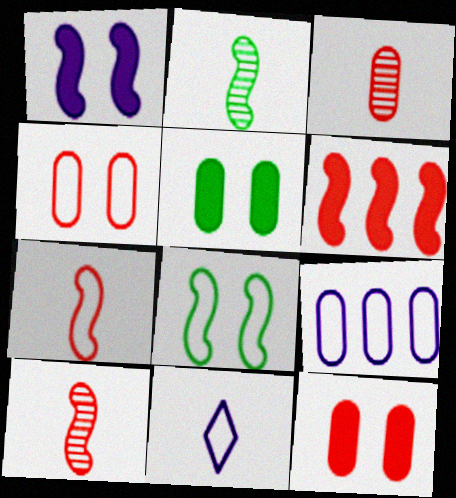[[3, 5, 9]]